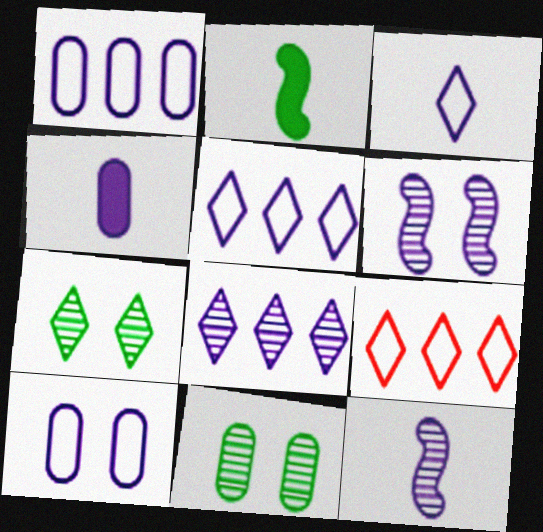[[3, 4, 12], 
[4, 5, 6]]